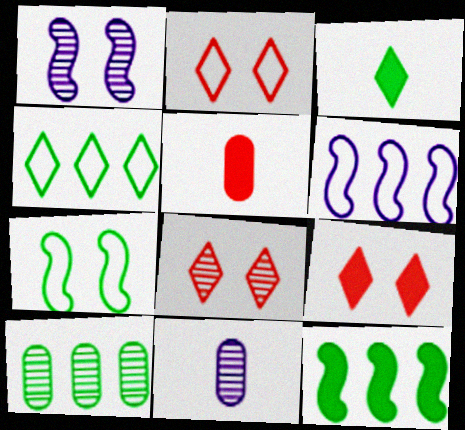[[1, 4, 5], 
[2, 8, 9], 
[2, 11, 12], 
[3, 7, 10], 
[4, 10, 12]]